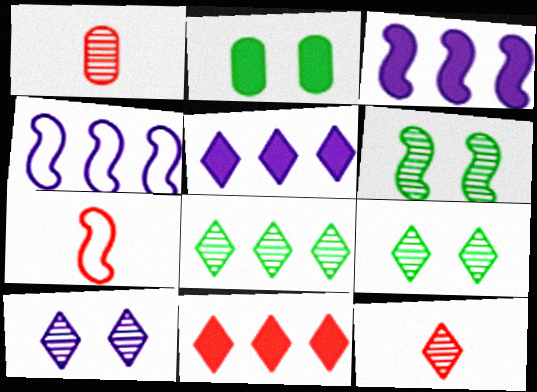[[2, 4, 12], 
[3, 6, 7], 
[8, 10, 12]]